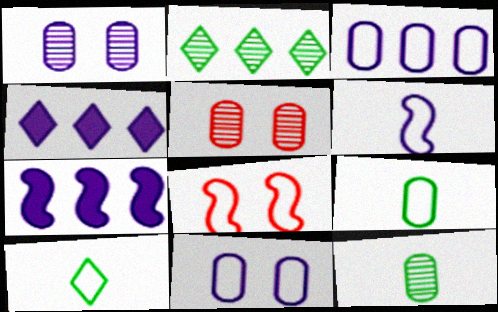[[1, 4, 6], 
[3, 8, 10], 
[4, 8, 12], 
[5, 7, 10]]